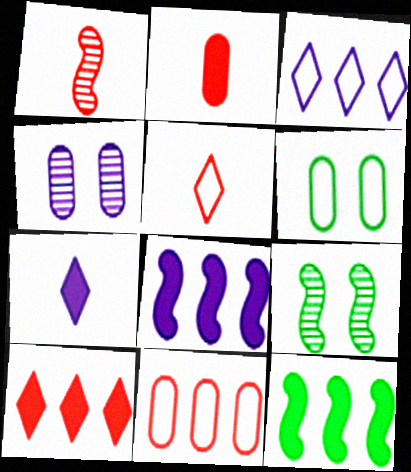[[1, 2, 5], 
[2, 3, 9], 
[4, 5, 12], 
[7, 9, 11]]